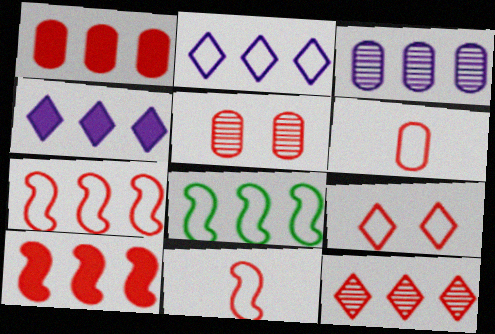[[1, 5, 6], 
[1, 7, 12], 
[6, 7, 9]]